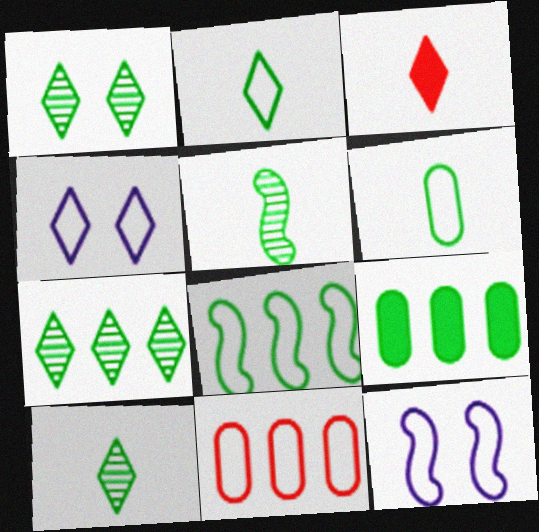[[1, 7, 10], 
[2, 11, 12], 
[3, 4, 7], 
[7, 8, 9]]